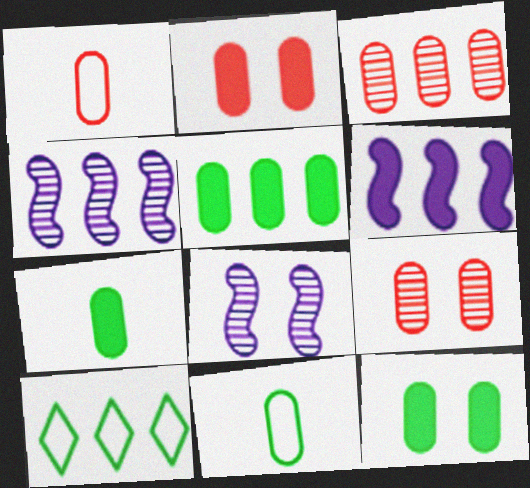[[1, 2, 3], 
[3, 6, 10], 
[5, 7, 12]]